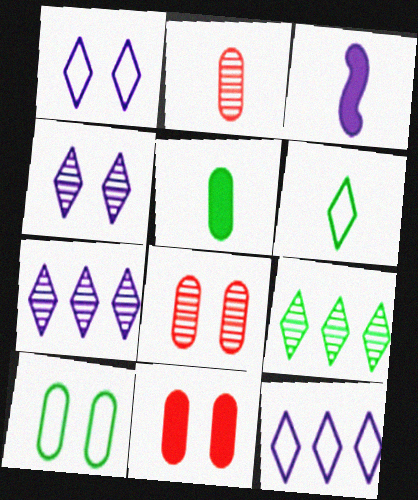[[2, 3, 6]]